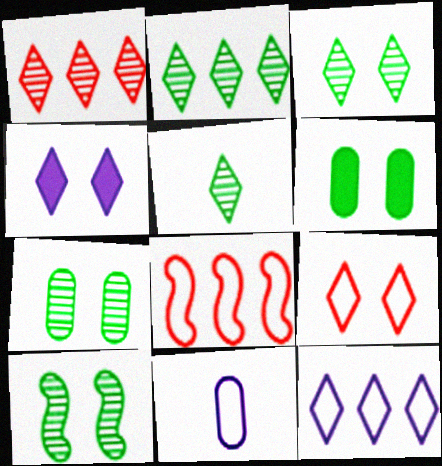[[2, 3, 5], 
[3, 4, 9], 
[3, 7, 10]]